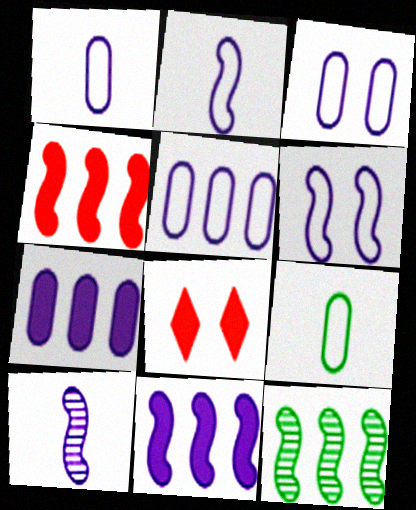[[1, 3, 5], 
[1, 8, 12], 
[6, 10, 11]]